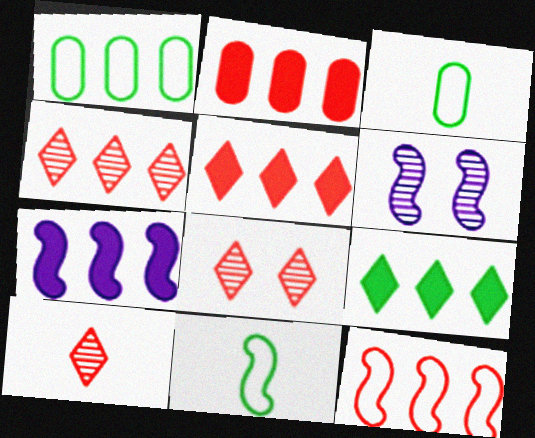[[1, 4, 7], 
[2, 4, 12], 
[2, 7, 9], 
[3, 5, 6], 
[3, 7, 8], 
[4, 8, 10]]